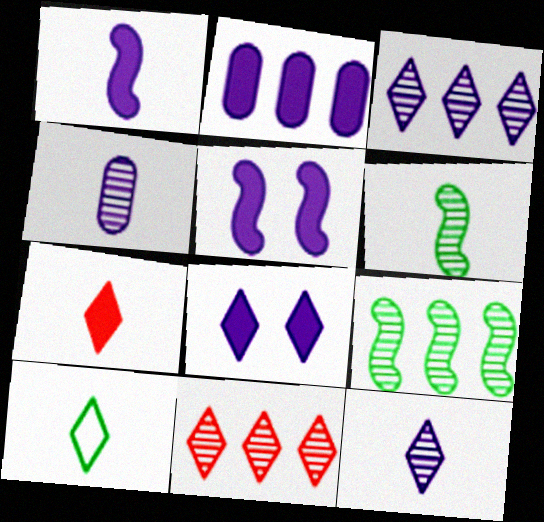[[1, 2, 8], 
[7, 10, 12], 
[8, 10, 11]]